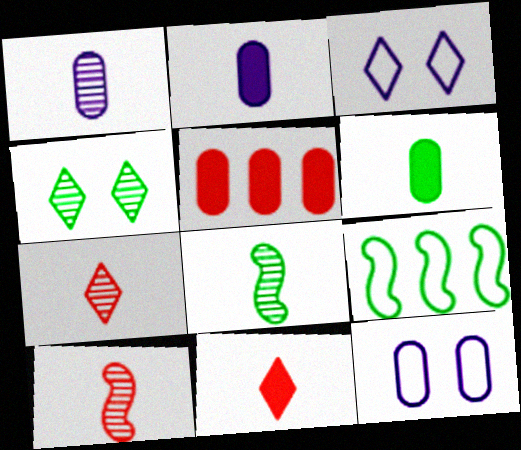[[1, 7, 8], 
[3, 5, 8], 
[4, 6, 9]]